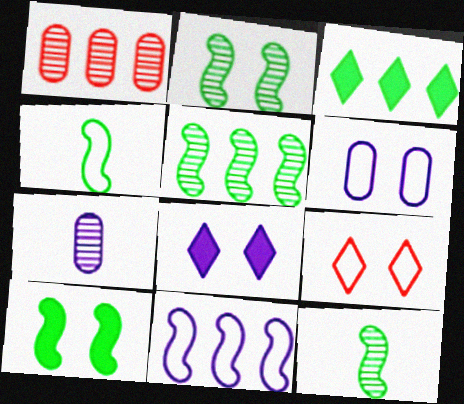[[1, 3, 11], 
[1, 4, 8], 
[2, 5, 12], 
[4, 5, 10], 
[7, 8, 11]]